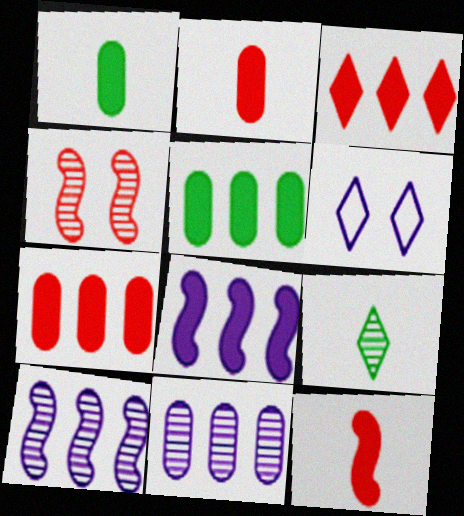[[3, 5, 8], 
[3, 6, 9], 
[4, 9, 11]]